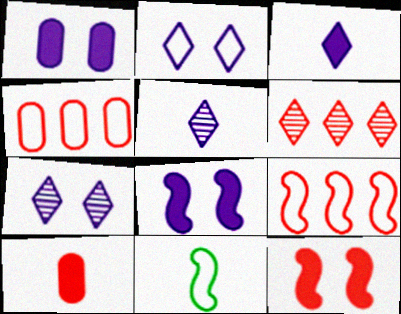[[1, 6, 11], 
[2, 4, 11], 
[5, 10, 11]]